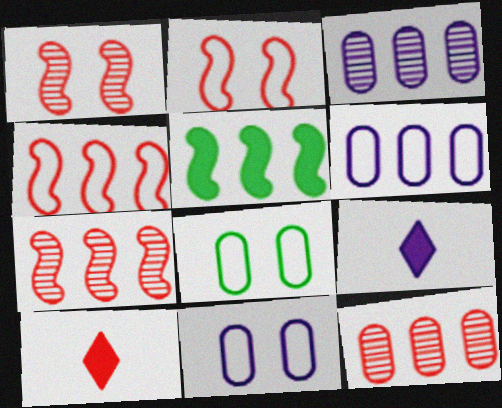[[2, 10, 12], 
[7, 8, 9]]